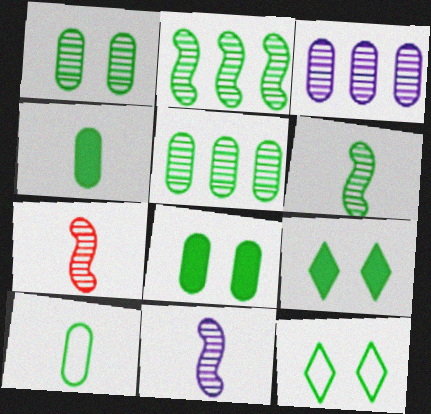[[2, 4, 12], 
[2, 9, 10], 
[5, 8, 10], 
[6, 7, 11]]